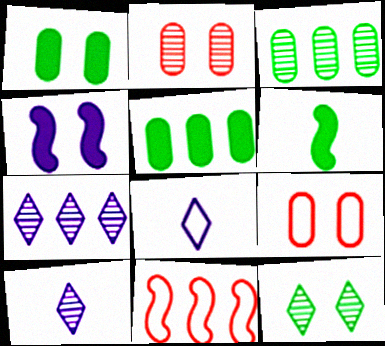[[1, 10, 11], 
[4, 9, 12], 
[5, 7, 11], 
[6, 7, 9]]